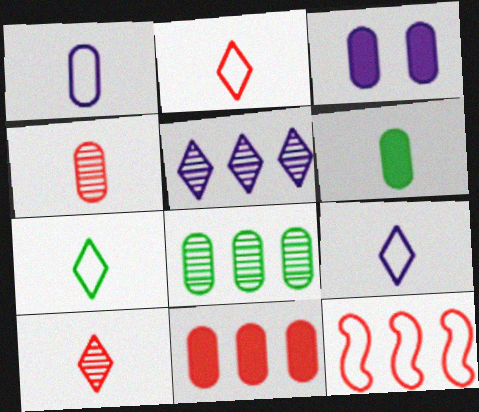[[1, 4, 6], 
[2, 7, 9], 
[3, 6, 11]]